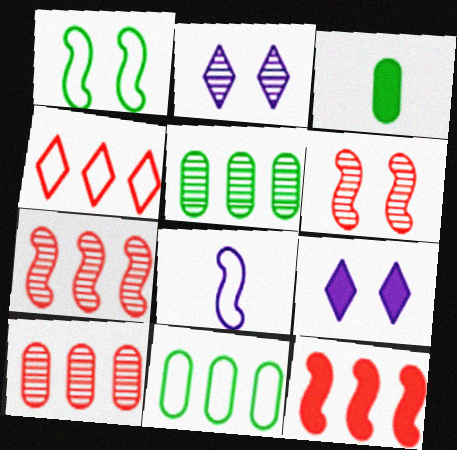[[3, 9, 12], 
[4, 10, 12]]